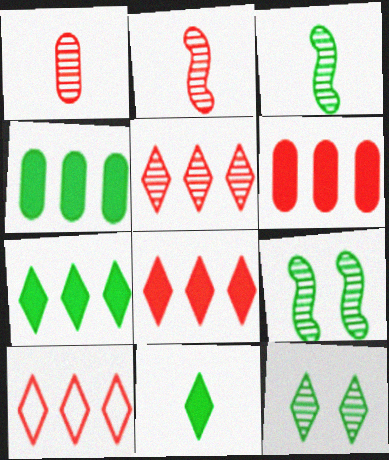[[5, 8, 10]]